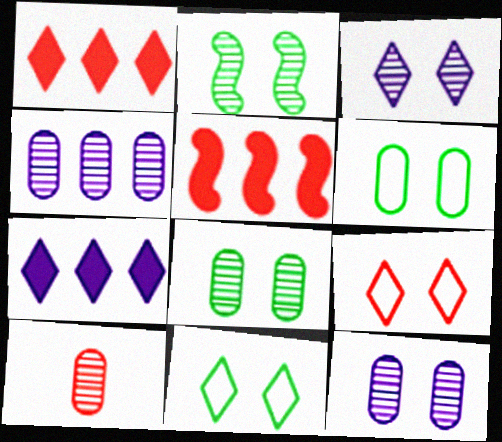[[4, 8, 10], 
[5, 9, 10]]